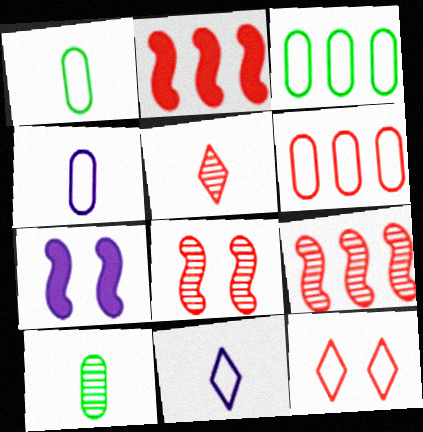[[3, 5, 7]]